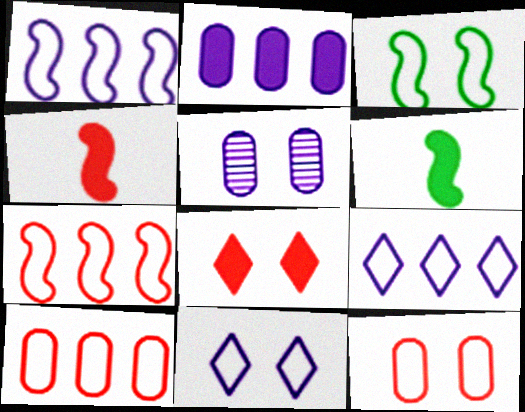[[2, 6, 8], 
[3, 5, 8], 
[3, 11, 12]]